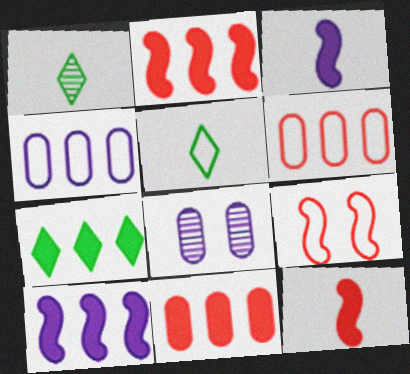[[2, 5, 8], 
[4, 5, 9], 
[7, 10, 11]]